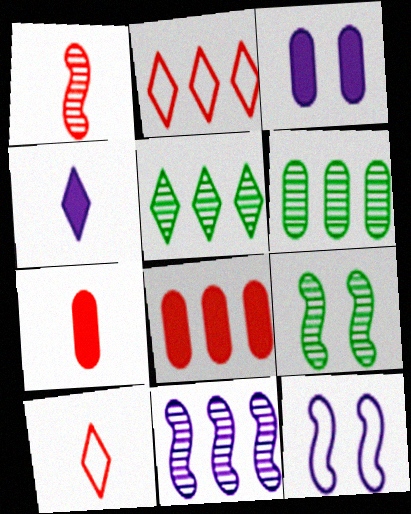[[1, 7, 10], 
[1, 9, 11], 
[5, 7, 12]]